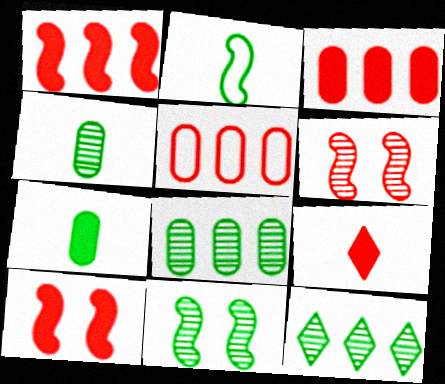[[3, 9, 10], 
[4, 11, 12], 
[5, 6, 9]]